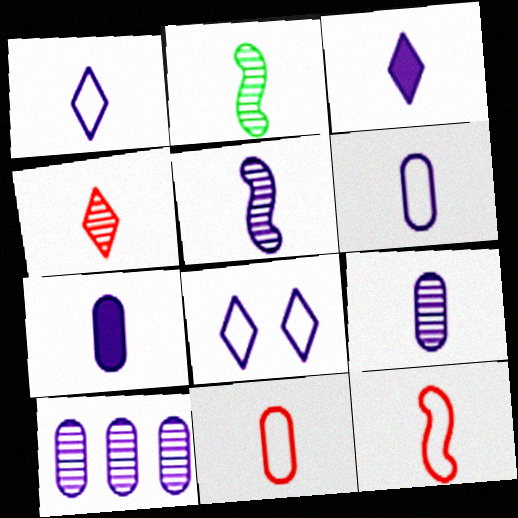[[1, 5, 7], 
[2, 3, 11], 
[2, 4, 9], 
[3, 5, 6], 
[6, 7, 9]]